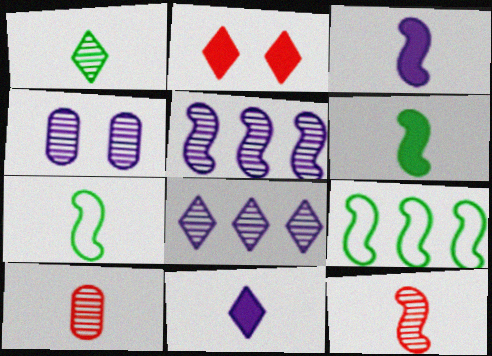[[3, 7, 12], 
[7, 10, 11]]